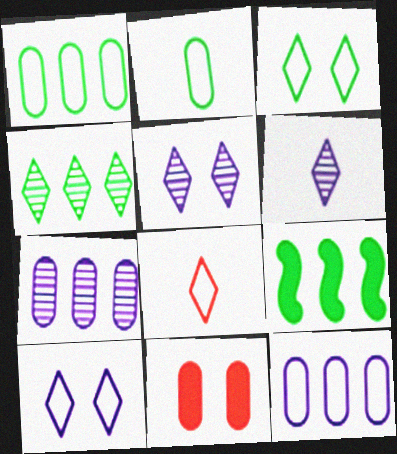[[1, 4, 9], 
[2, 7, 11]]